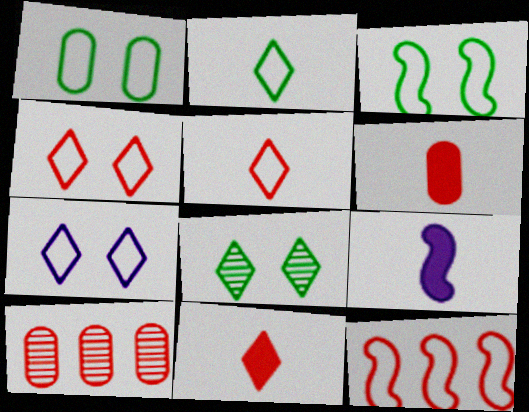[]